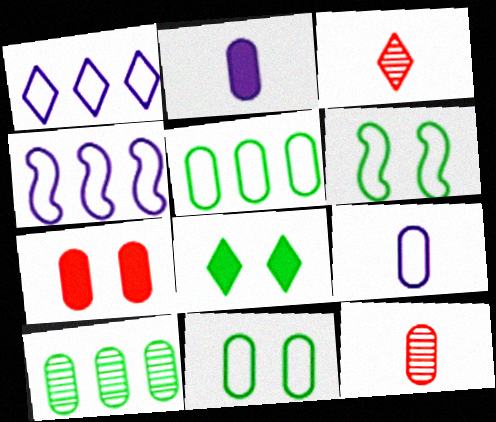[[1, 3, 8], 
[4, 8, 12], 
[7, 9, 10]]